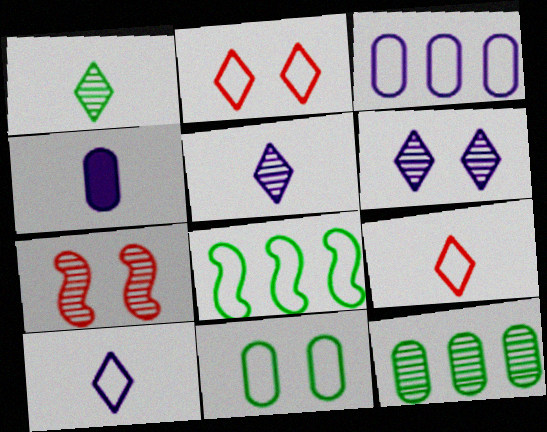[[5, 7, 12]]